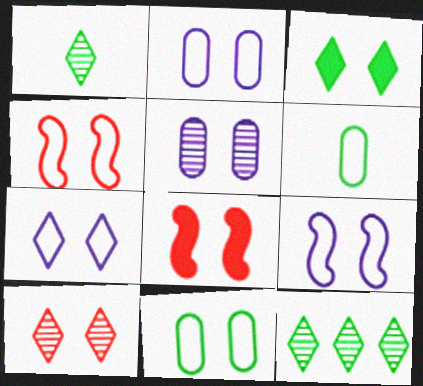[[2, 7, 9], 
[3, 4, 5], 
[3, 7, 10], 
[4, 7, 11]]